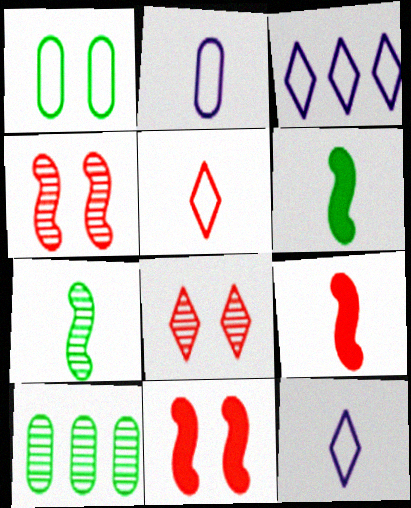[[10, 11, 12]]